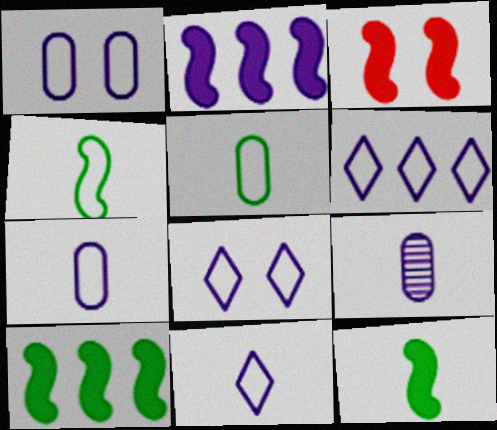[[2, 3, 12], 
[2, 8, 9], 
[6, 8, 11]]